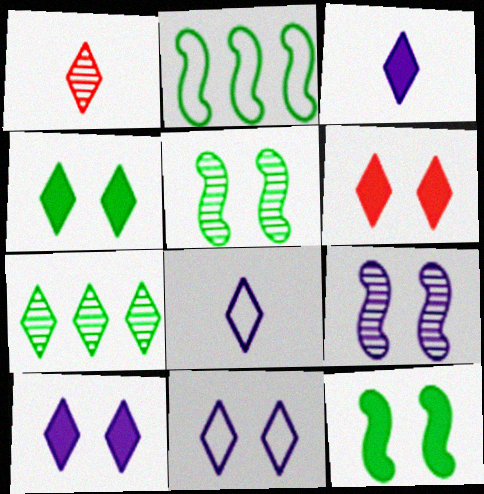[[4, 6, 10], 
[6, 7, 8]]